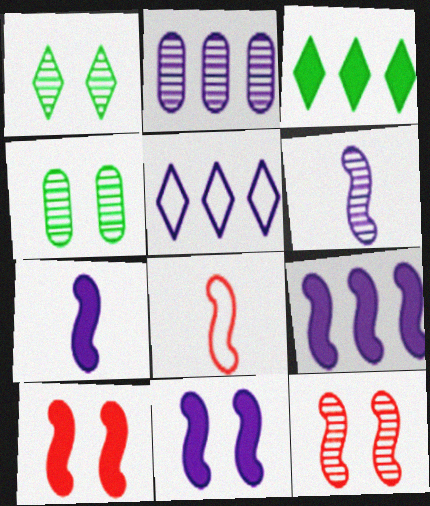[[2, 5, 9], 
[7, 9, 11]]